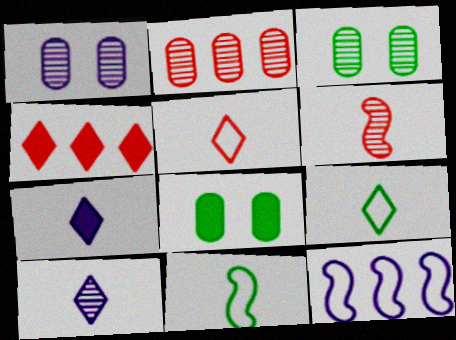[[1, 4, 11], 
[1, 7, 12]]